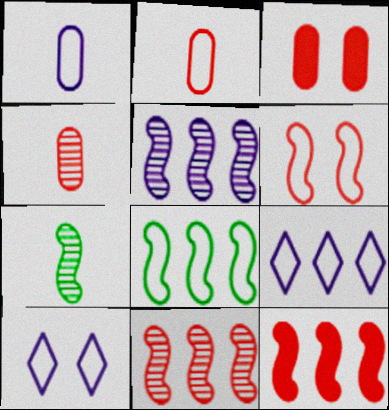[[2, 8, 10], 
[3, 7, 9], 
[5, 8, 12]]